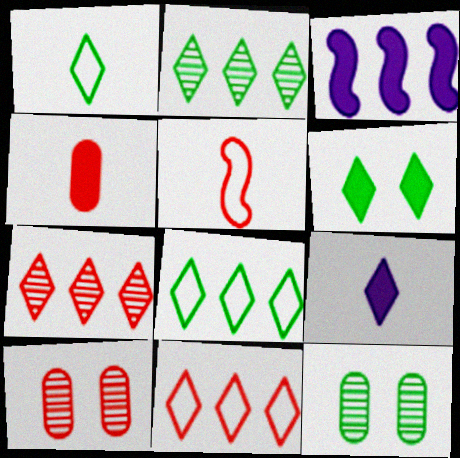[[1, 2, 6], 
[1, 3, 10], 
[3, 4, 6]]